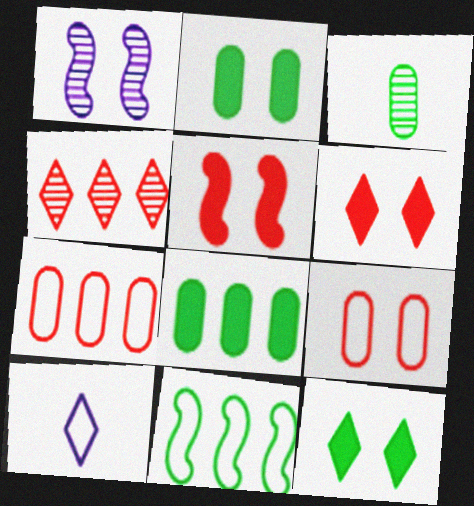[[1, 3, 4], 
[1, 9, 12], 
[3, 11, 12], 
[4, 10, 12], 
[9, 10, 11]]